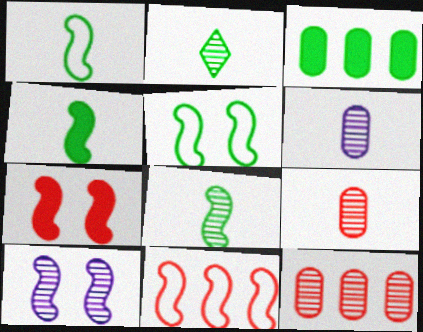[[1, 4, 8], 
[2, 3, 5], 
[2, 10, 12], 
[4, 10, 11], 
[5, 7, 10]]